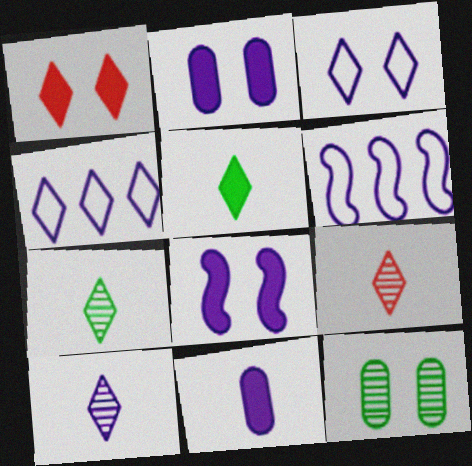[[1, 4, 7], 
[2, 6, 10], 
[7, 9, 10]]